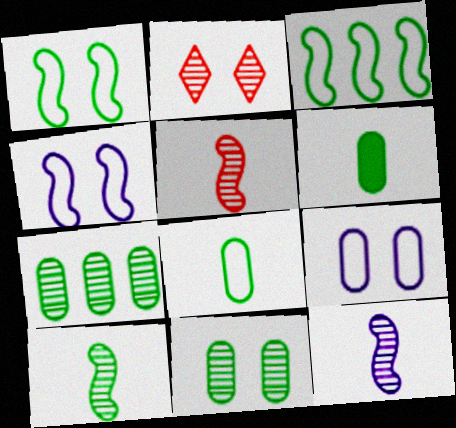[[2, 7, 12], 
[5, 10, 12]]